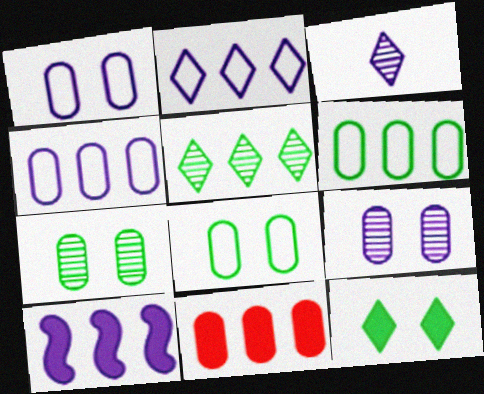[[1, 3, 10]]